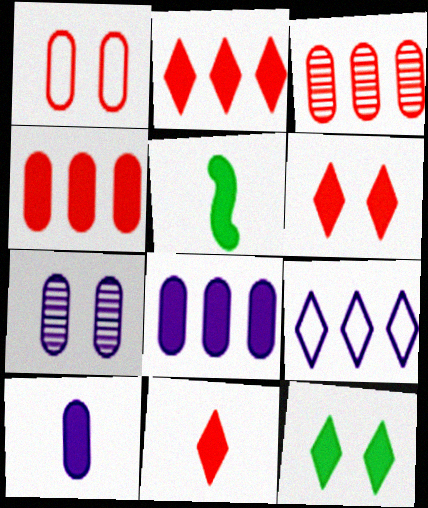[[2, 6, 11], 
[5, 6, 8], 
[5, 10, 11]]